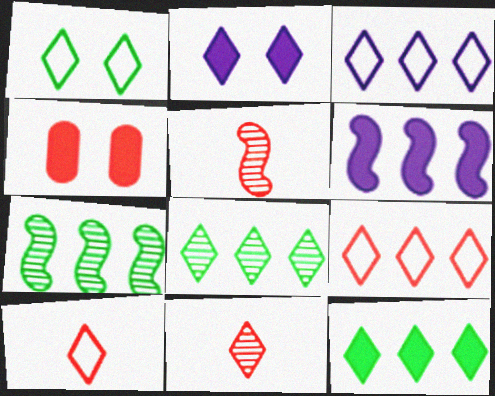[[1, 3, 10], 
[2, 8, 10], 
[4, 5, 9]]